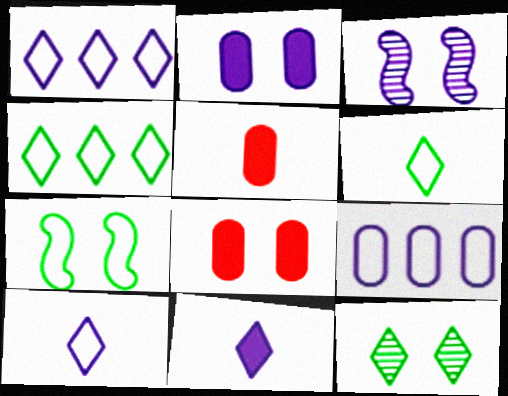[[3, 4, 5], 
[3, 9, 11]]